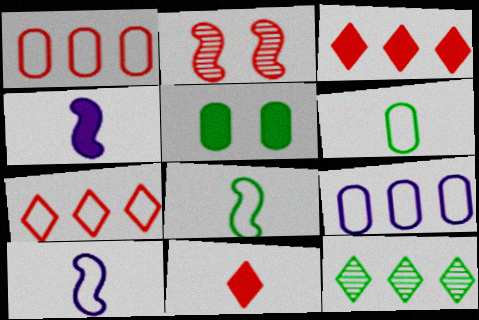[[1, 2, 11], 
[3, 4, 5], 
[5, 8, 12]]